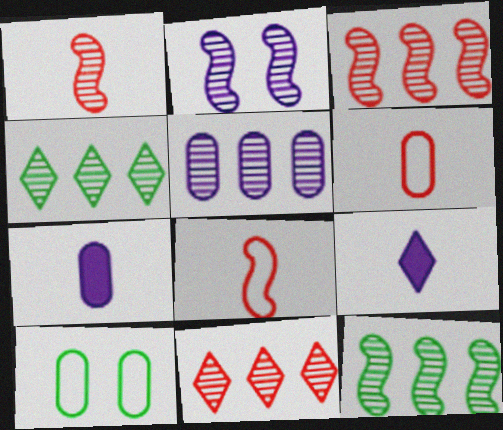[[1, 2, 12], 
[3, 4, 5], 
[3, 9, 10], 
[5, 11, 12]]